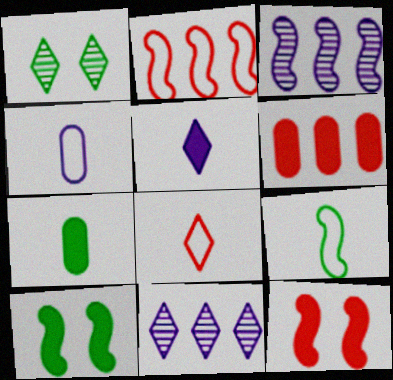[[3, 9, 12], 
[4, 8, 9], 
[5, 6, 10]]